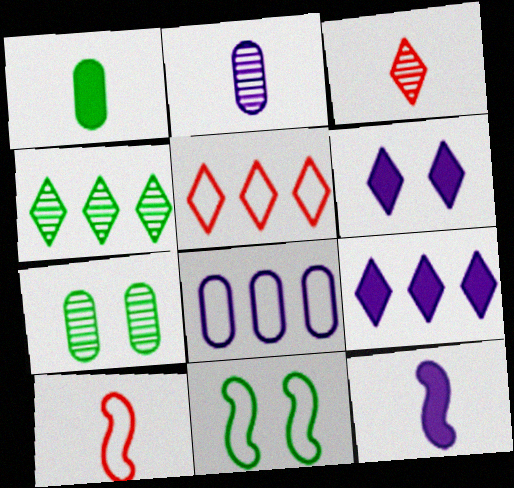[[1, 4, 11], 
[4, 5, 9], 
[5, 7, 12], 
[7, 9, 10]]